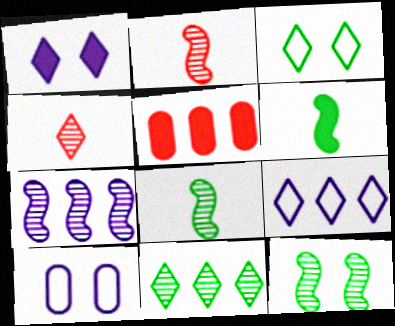[[1, 5, 6], 
[2, 7, 12]]